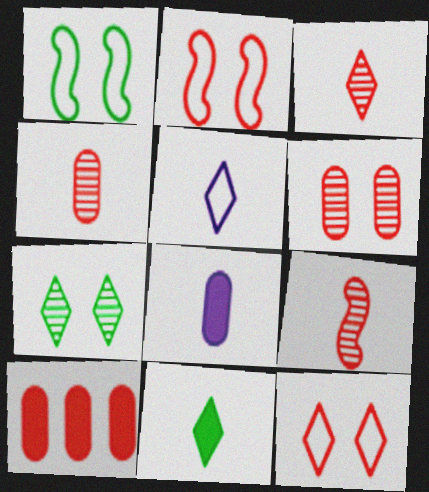[[2, 3, 10], 
[3, 4, 9], 
[3, 5, 11], 
[9, 10, 12]]